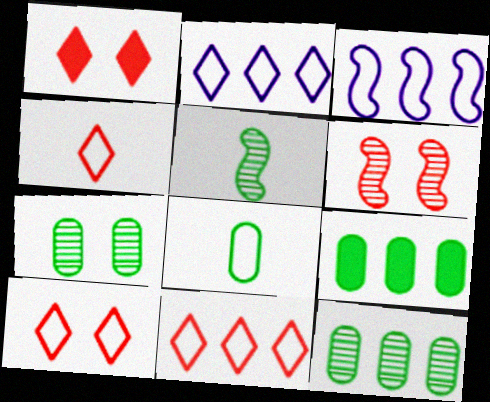[[3, 8, 10], 
[4, 10, 11], 
[7, 8, 9]]